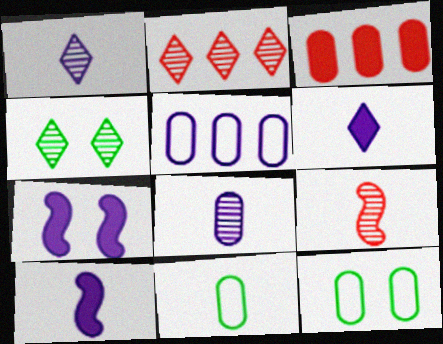[[1, 2, 4], 
[1, 5, 7], 
[2, 7, 11], 
[2, 10, 12], 
[3, 8, 12], 
[6, 9, 11]]